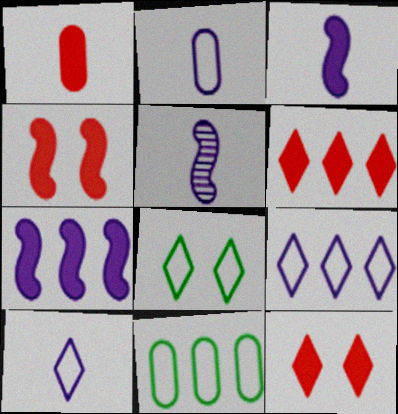[[1, 4, 6], 
[5, 11, 12]]